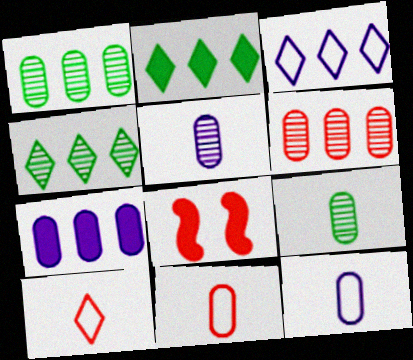[[3, 8, 9], 
[4, 8, 12], 
[6, 8, 10]]